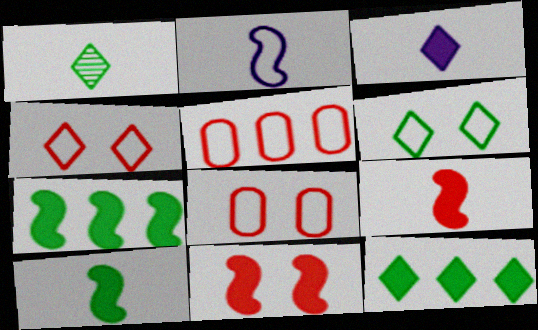[[1, 6, 12], 
[2, 5, 6]]